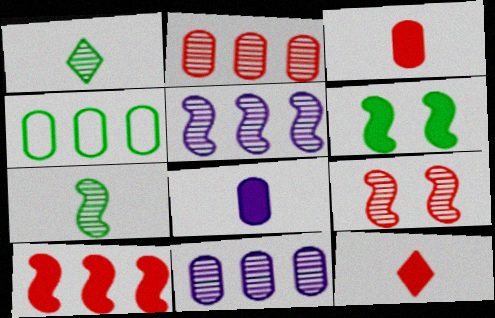[[1, 4, 6], 
[1, 9, 11], 
[5, 7, 9]]